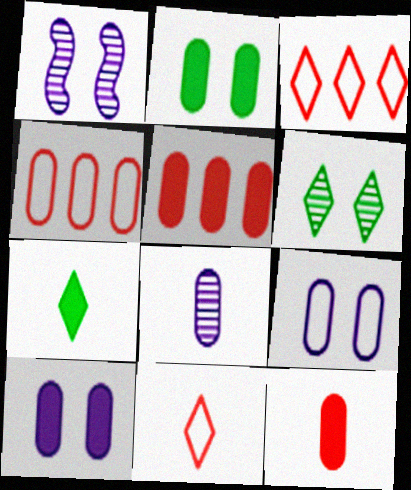[[1, 4, 7], 
[2, 4, 8]]